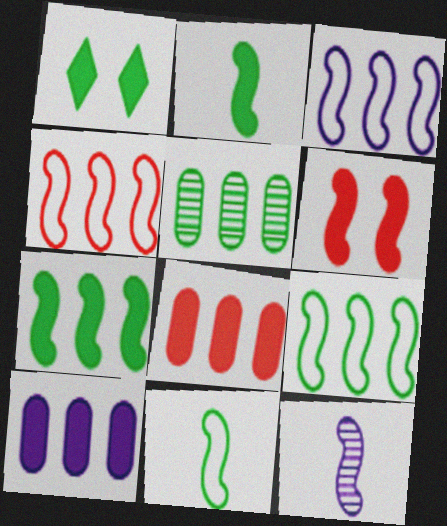[[1, 5, 11], 
[3, 4, 9], 
[6, 9, 12]]